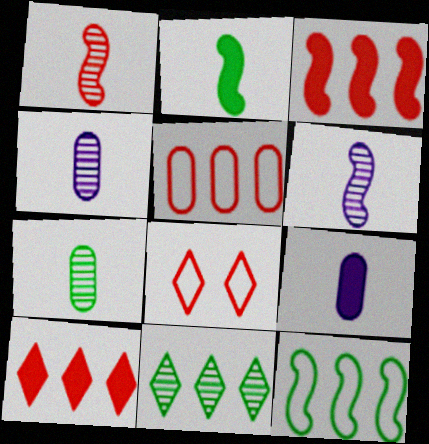[]